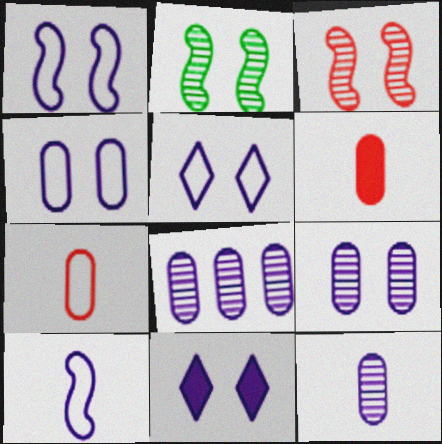[[1, 4, 5], 
[1, 9, 11], 
[8, 9, 12], 
[8, 10, 11]]